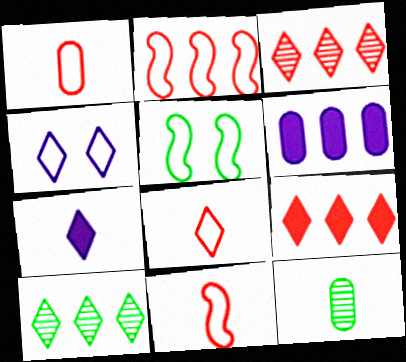[[1, 8, 11], 
[2, 6, 10], 
[7, 11, 12]]